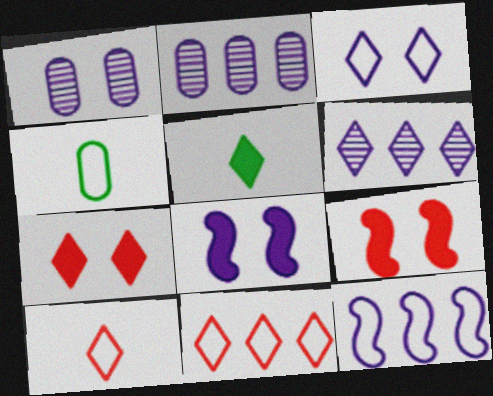[[1, 3, 8], 
[4, 6, 9]]